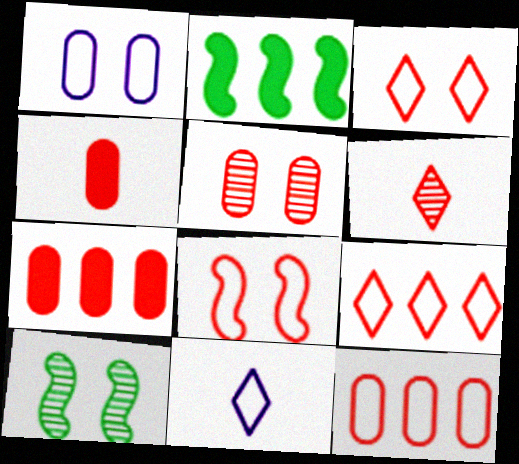[[1, 2, 6], 
[2, 5, 11], 
[4, 5, 12], 
[6, 7, 8], 
[7, 10, 11]]